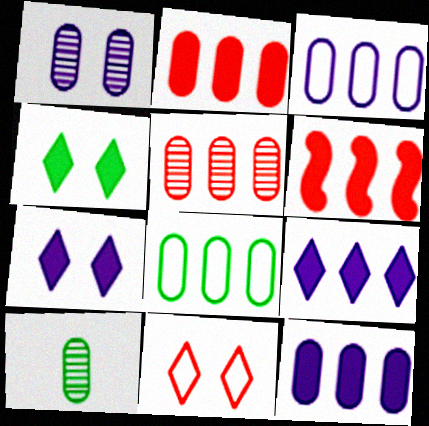[[1, 5, 10], 
[5, 8, 12]]